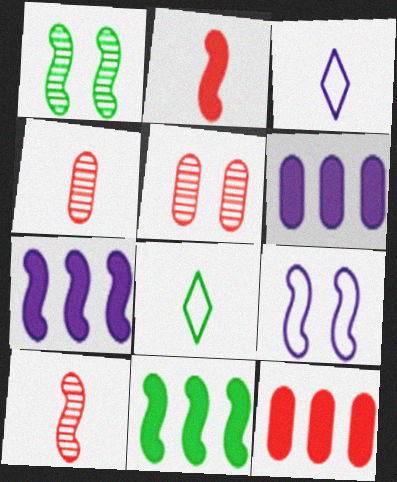[[1, 3, 12], 
[3, 5, 11], 
[5, 7, 8], 
[9, 10, 11]]